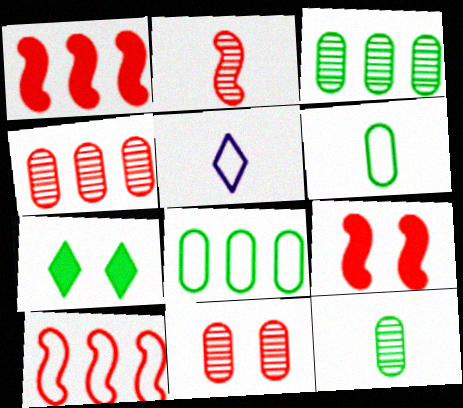[[2, 9, 10], 
[3, 5, 9]]